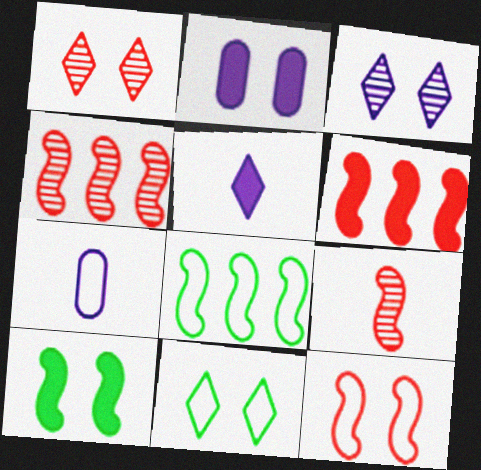[[6, 9, 12]]